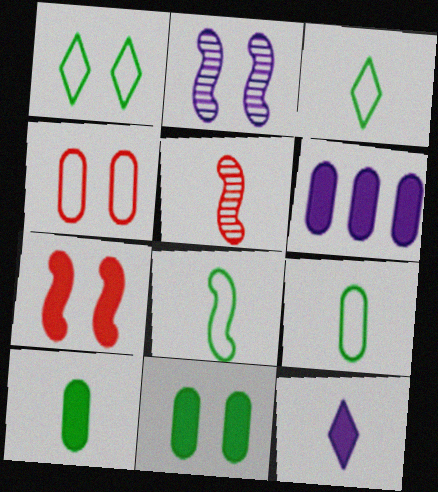[[1, 5, 6], 
[3, 8, 9], 
[5, 9, 12]]